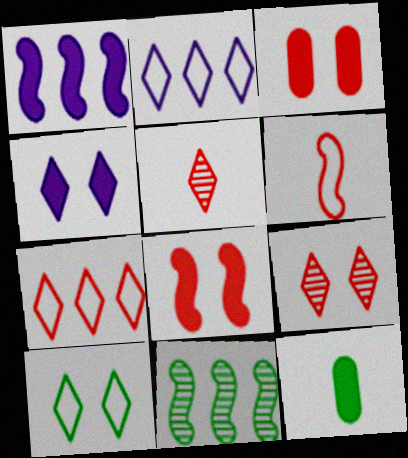[[4, 9, 10], 
[10, 11, 12]]